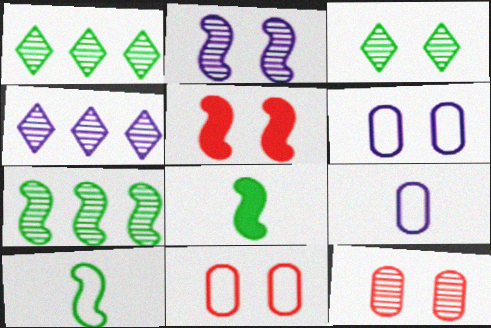[[1, 5, 9], 
[2, 3, 12], 
[3, 5, 6], 
[4, 8, 11]]